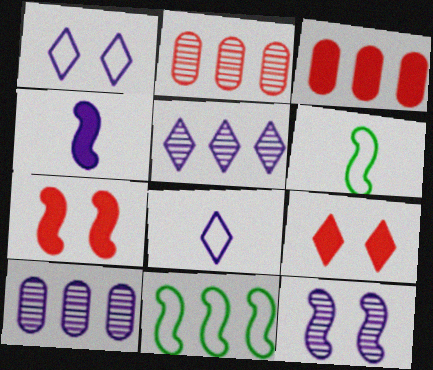[[1, 4, 10], 
[3, 5, 11], 
[6, 9, 10]]